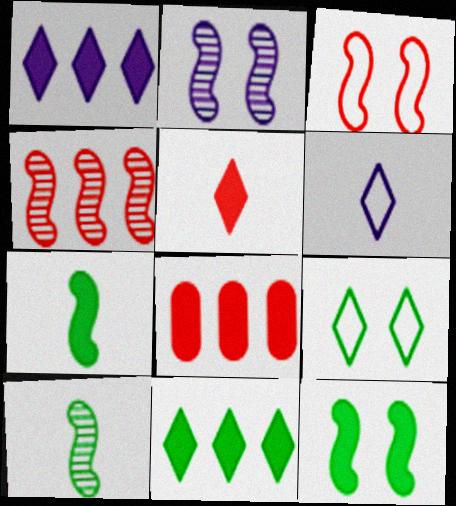[[2, 3, 12], 
[2, 4, 10]]